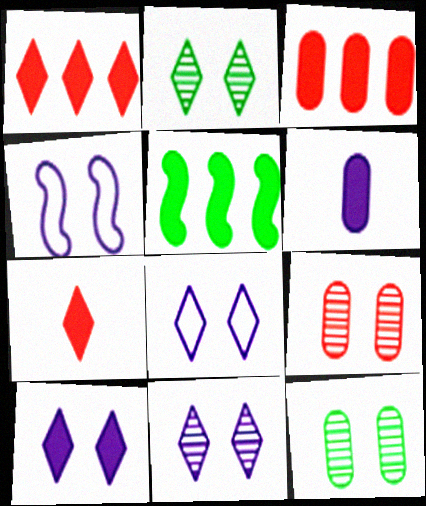[[8, 10, 11]]